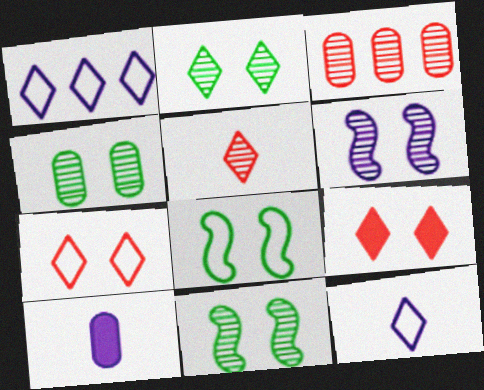[[1, 6, 10], 
[2, 4, 11]]